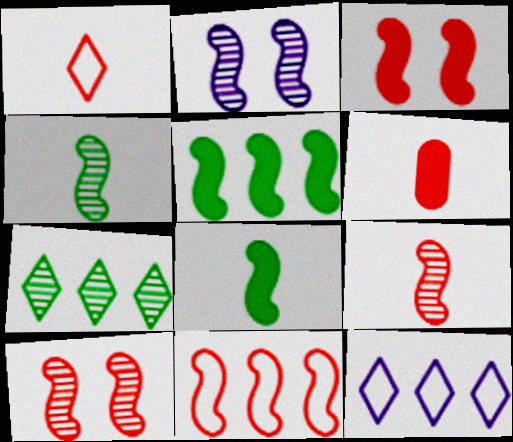[[1, 6, 9], 
[2, 8, 11], 
[3, 9, 11]]